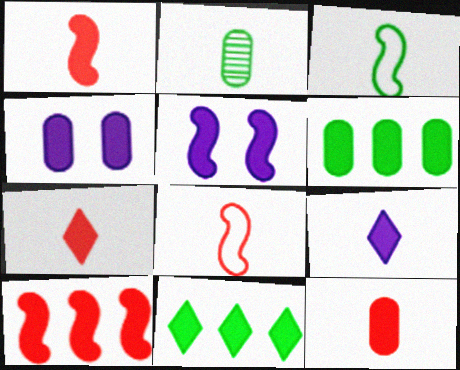[[1, 4, 11], 
[1, 7, 12], 
[2, 8, 9], 
[4, 6, 12], 
[5, 6, 7], 
[5, 11, 12]]